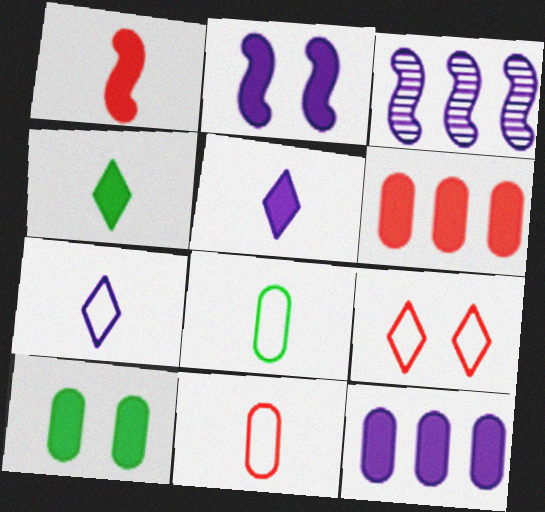[[2, 4, 6], 
[2, 5, 12]]